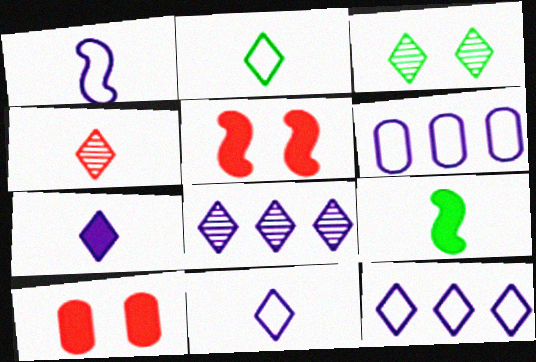[[2, 4, 7], 
[3, 4, 8]]